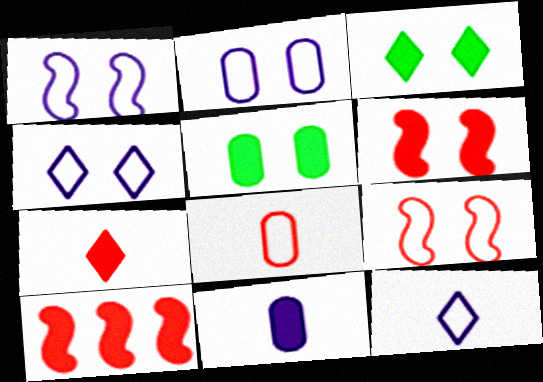[[1, 2, 4], 
[3, 10, 11]]